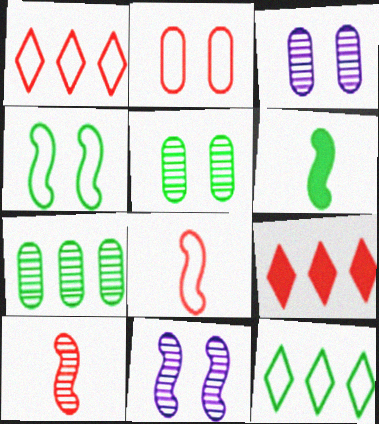[[1, 2, 8], 
[1, 3, 6], 
[2, 9, 10], 
[5, 6, 12]]